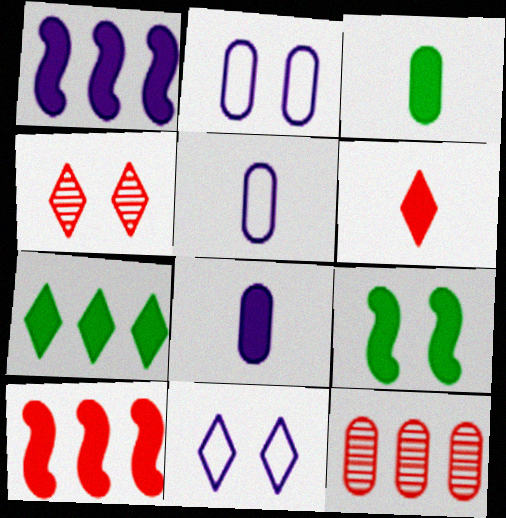[[2, 3, 12], 
[2, 4, 9], 
[3, 7, 9]]